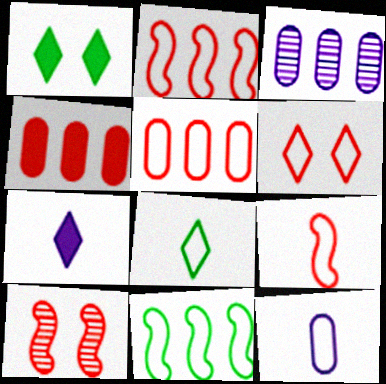[[1, 3, 9], 
[5, 6, 9], 
[6, 11, 12], 
[8, 9, 12]]